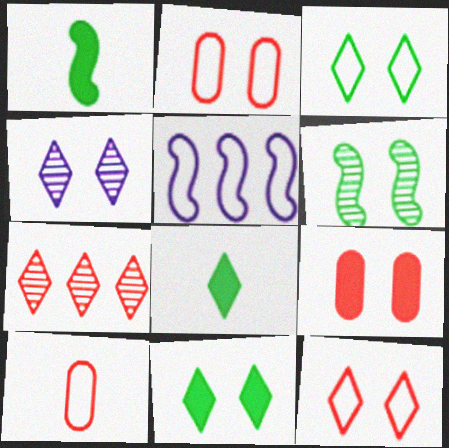[[3, 5, 10], 
[4, 11, 12]]